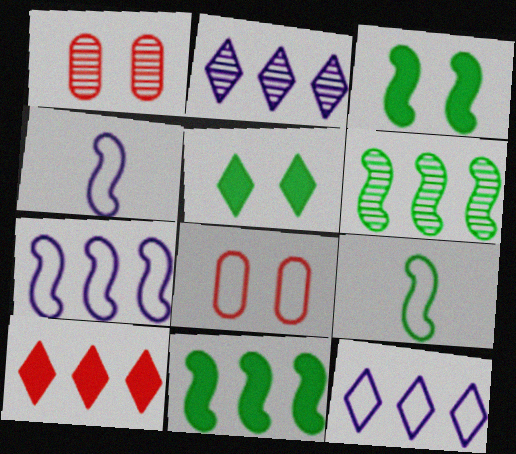[[3, 6, 9], 
[8, 9, 12]]